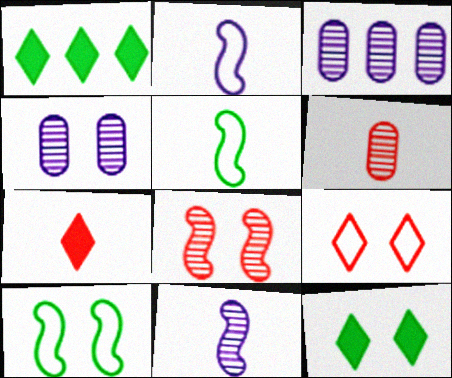[[3, 7, 10]]